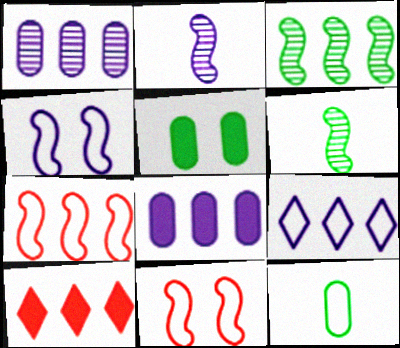[[9, 11, 12]]